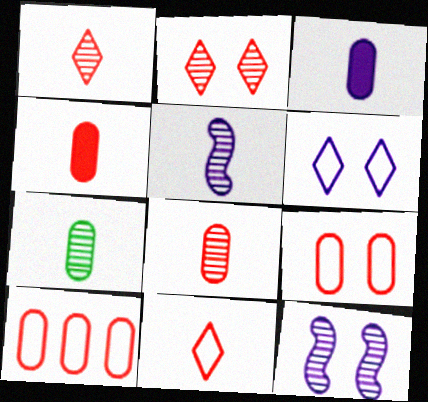[[1, 5, 7]]